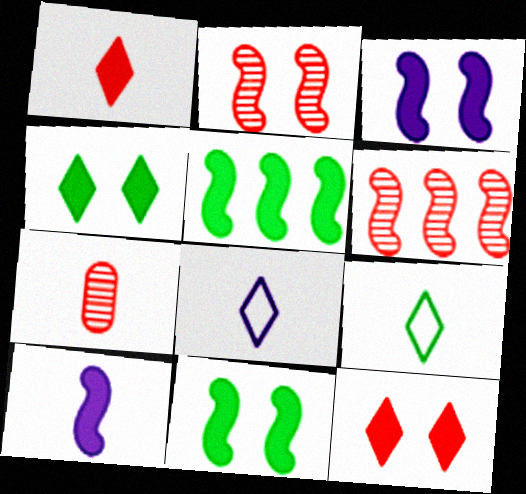[[7, 9, 10]]